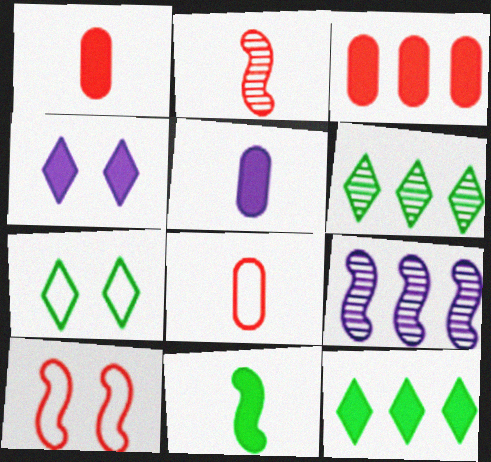[[1, 7, 9], 
[3, 4, 11], 
[5, 6, 10], 
[9, 10, 11]]